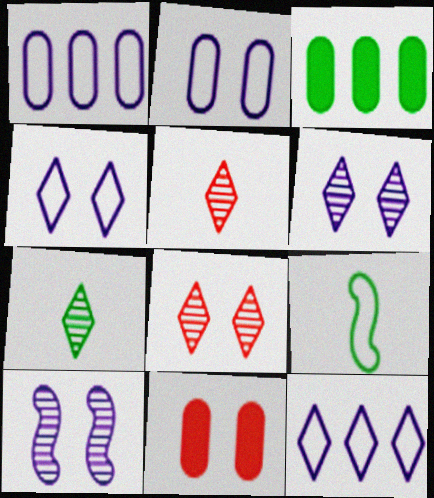[]